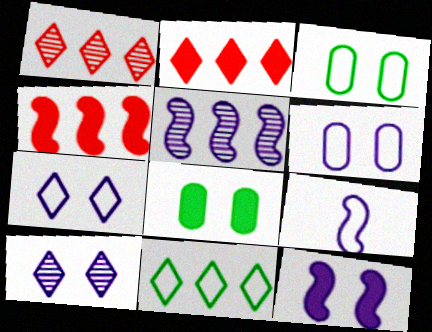[[1, 8, 9], 
[5, 9, 12], 
[6, 10, 12]]